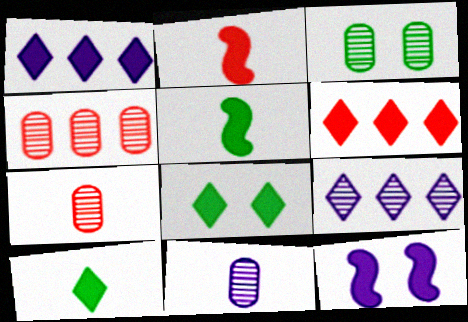[[3, 4, 11]]